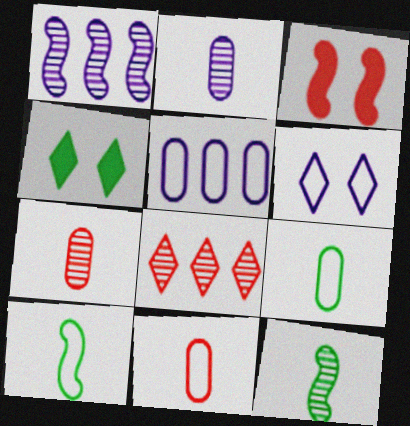[[1, 3, 10], 
[1, 4, 11], 
[3, 8, 11]]